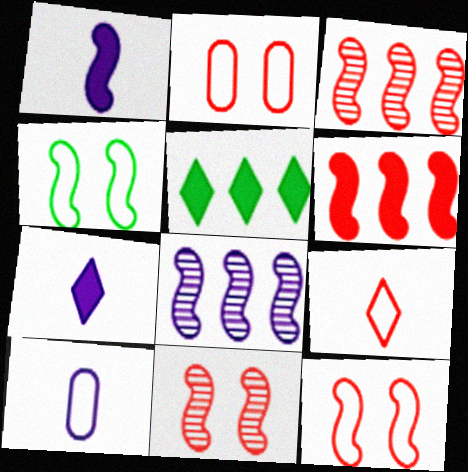[[1, 3, 4], 
[5, 10, 11]]